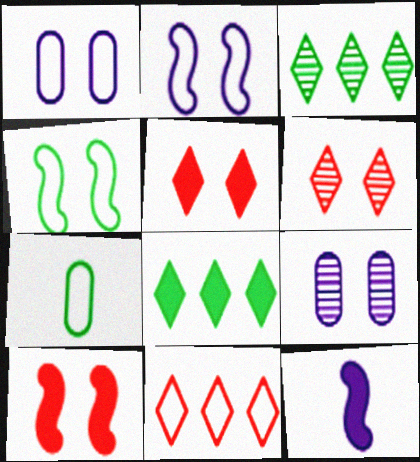[[2, 7, 11], 
[4, 5, 9]]